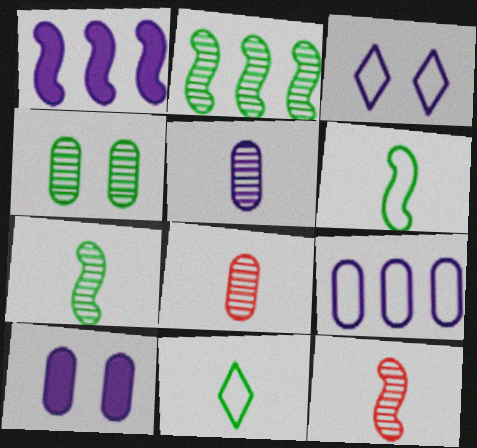[[1, 3, 5], 
[5, 9, 10]]